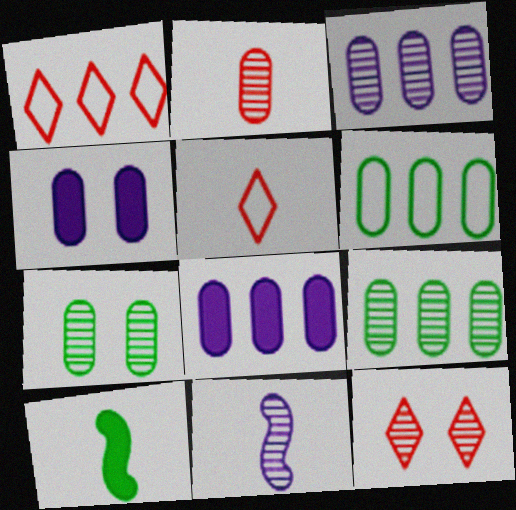[[2, 3, 7], 
[2, 4, 6], 
[9, 11, 12]]